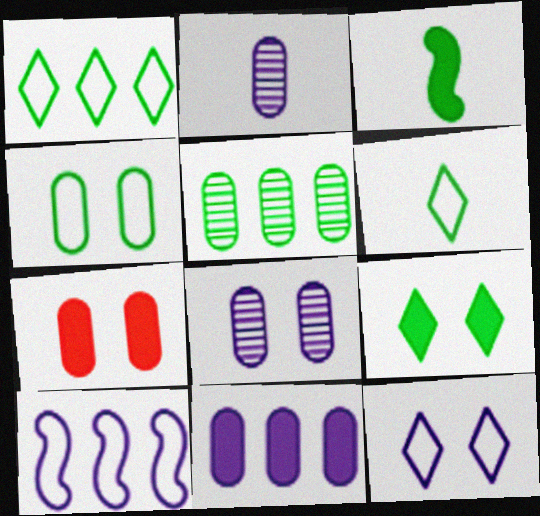[[4, 7, 8]]